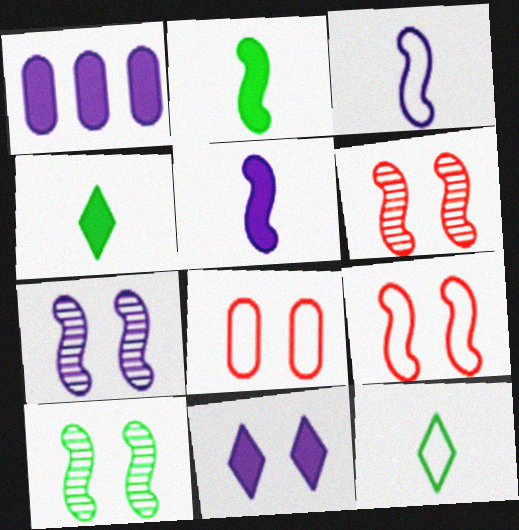[[1, 5, 11], 
[1, 6, 12], 
[6, 7, 10], 
[8, 10, 11]]